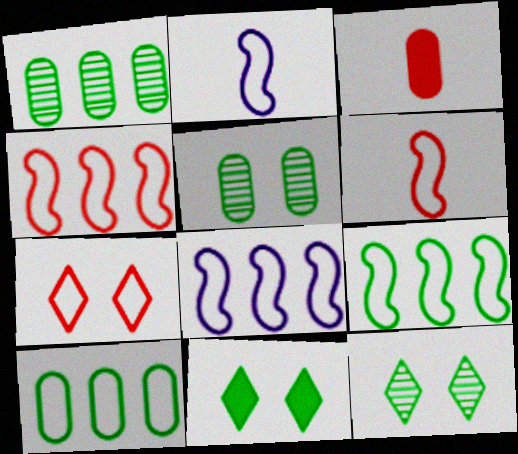[[2, 7, 10], 
[3, 8, 12], 
[4, 8, 9]]